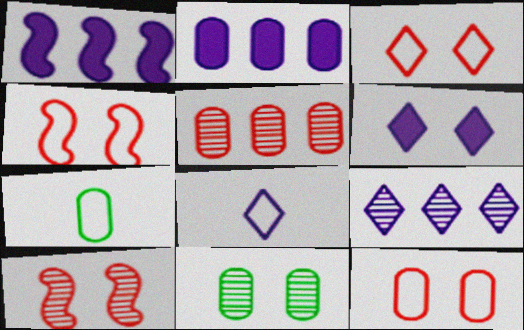[[3, 4, 12], 
[4, 6, 11], 
[6, 8, 9]]